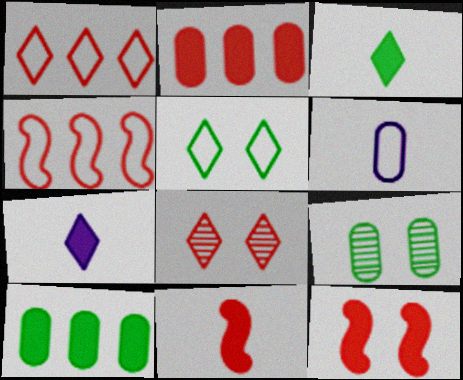[[2, 6, 9], 
[4, 5, 6], 
[4, 7, 9], 
[7, 10, 12]]